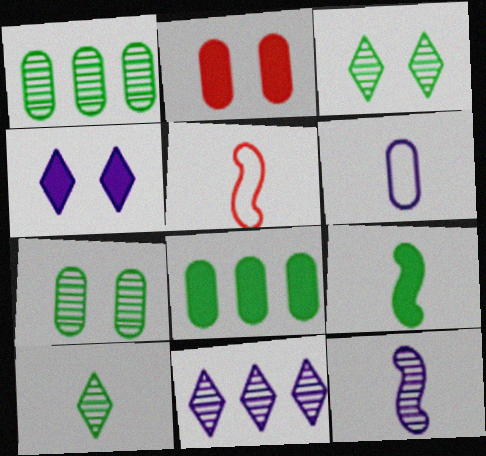[[1, 2, 6], 
[1, 4, 5], 
[5, 9, 12]]